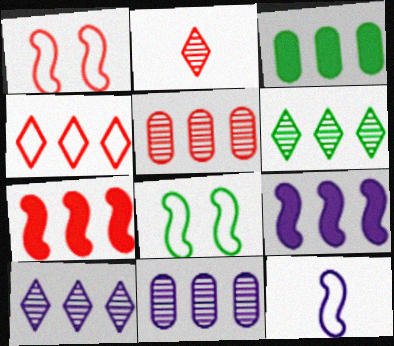[[4, 5, 7]]